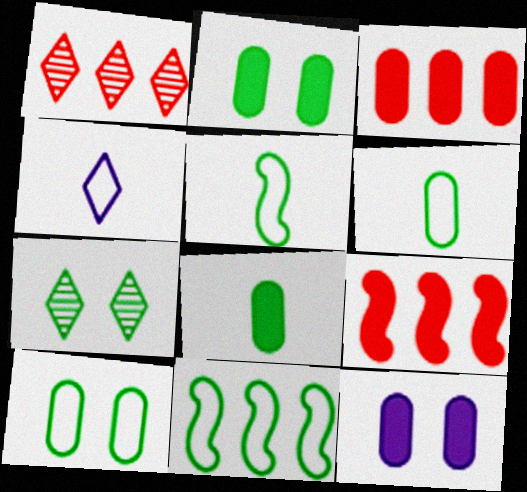[[1, 5, 12], 
[3, 8, 12], 
[7, 8, 11]]